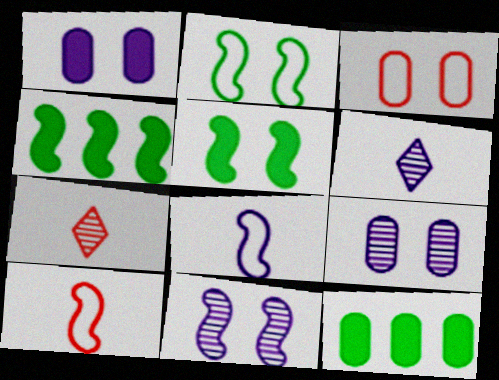[[3, 4, 6], 
[4, 10, 11]]